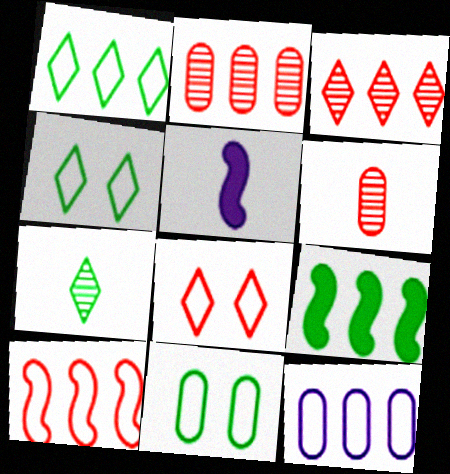[[1, 10, 12], 
[2, 4, 5], 
[3, 5, 11], 
[3, 9, 12], 
[7, 9, 11]]